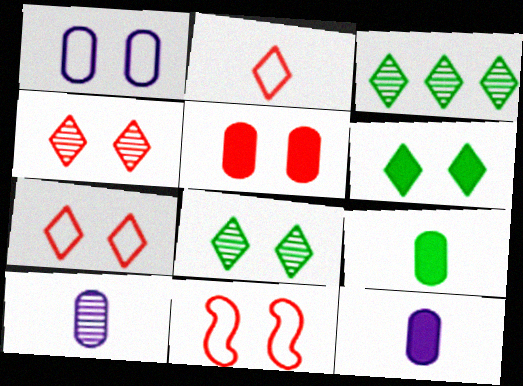[[3, 11, 12], 
[4, 5, 11]]